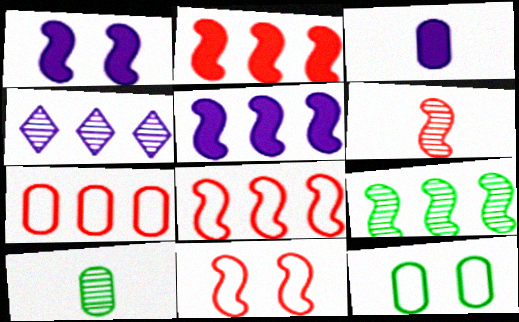[[2, 6, 11], 
[5, 8, 9]]